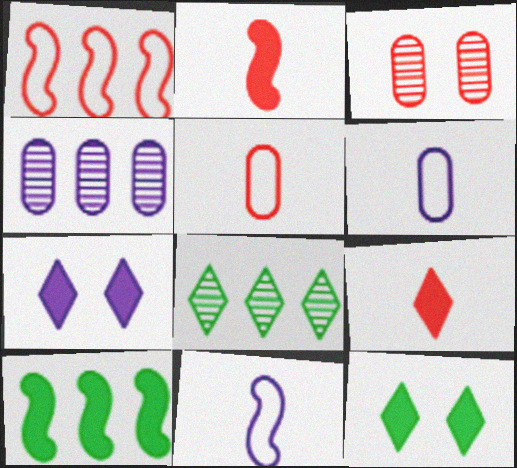[[1, 3, 9], 
[4, 7, 11]]